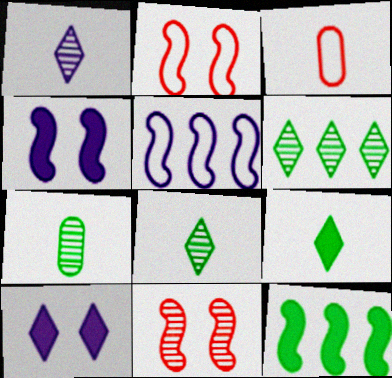[[3, 4, 6]]